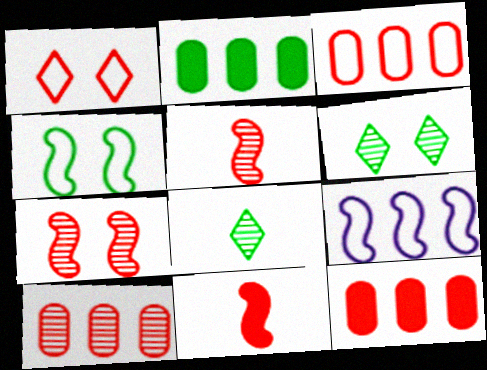[[1, 5, 12], 
[1, 10, 11], 
[2, 4, 8], 
[3, 10, 12]]